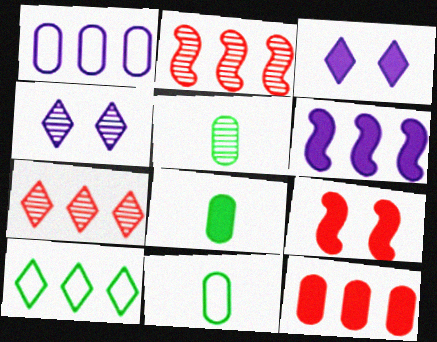[[2, 3, 11], 
[2, 4, 5], 
[5, 8, 11]]